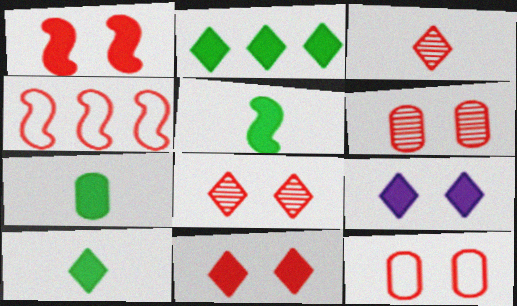[[1, 8, 12], 
[5, 7, 10]]